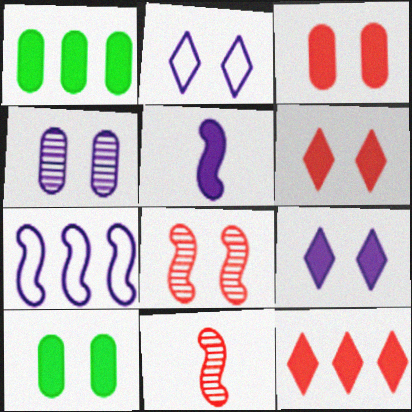[[1, 2, 11], 
[1, 5, 6], 
[2, 8, 10], 
[5, 10, 12]]